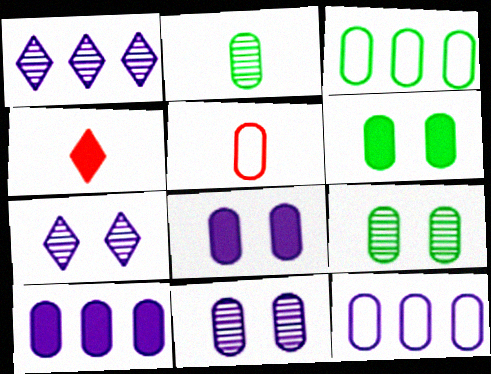[[2, 3, 6], 
[5, 9, 10]]